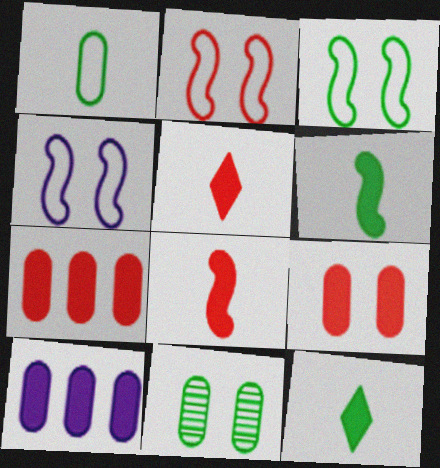[[2, 3, 4]]